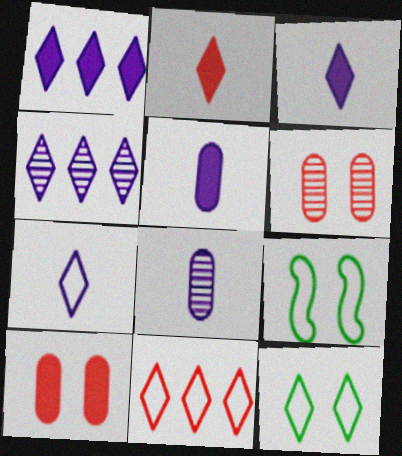[[2, 4, 12], 
[7, 11, 12]]